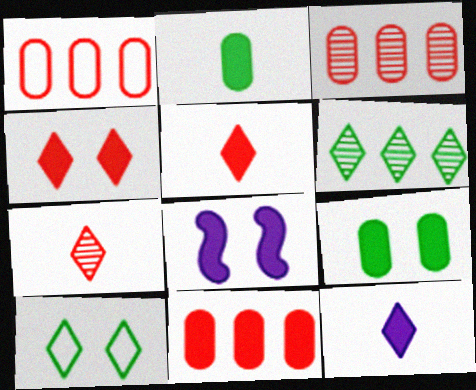[[1, 3, 11], 
[4, 8, 9]]